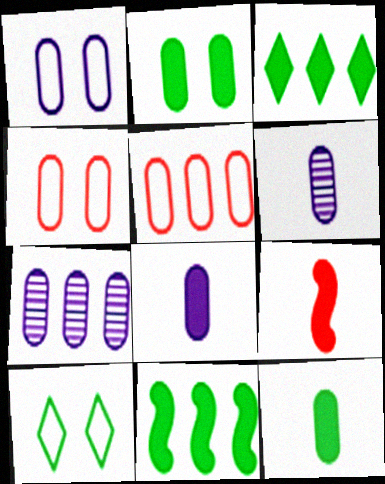[[1, 7, 8], 
[2, 5, 6], 
[4, 7, 12], 
[7, 9, 10]]